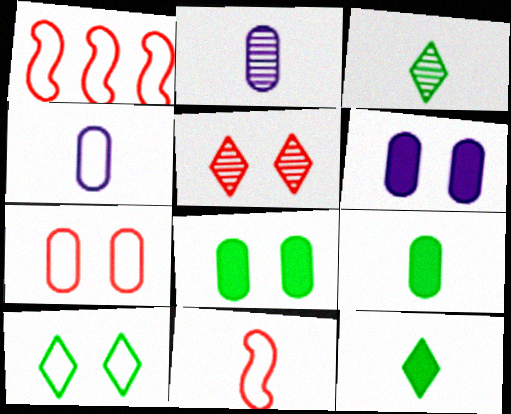[[1, 3, 6], 
[1, 4, 10], 
[2, 11, 12]]